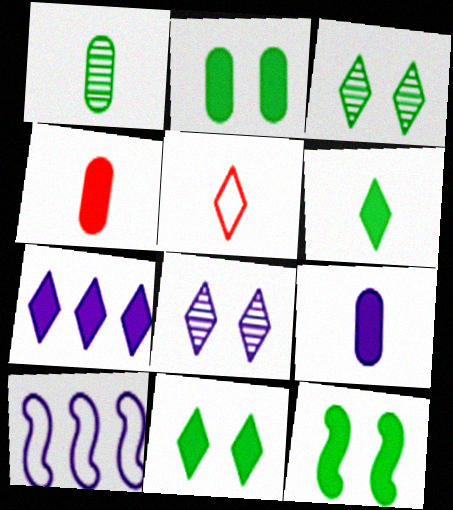[[2, 11, 12], 
[3, 4, 10], 
[3, 5, 7], 
[4, 7, 12], 
[8, 9, 10]]